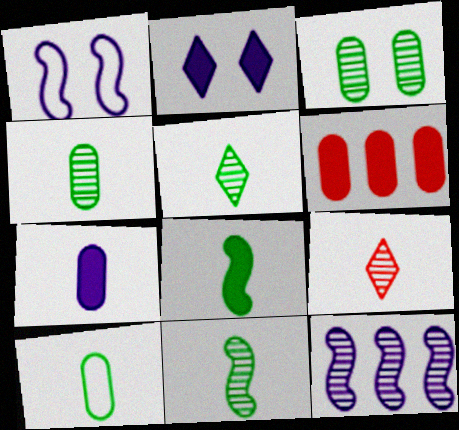[[1, 5, 6], 
[2, 6, 8], 
[3, 9, 12], 
[4, 5, 11], 
[5, 8, 10]]